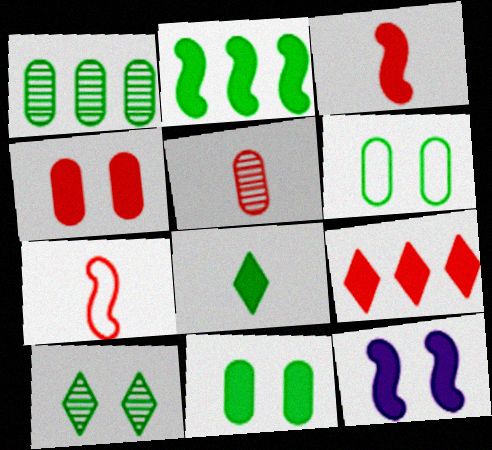[[2, 3, 12], 
[2, 8, 11], 
[3, 4, 9]]